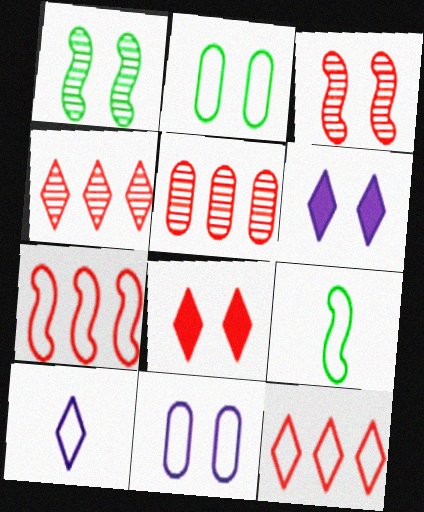[[1, 8, 11], 
[2, 3, 6], 
[2, 7, 10], 
[5, 6, 9], 
[9, 11, 12]]